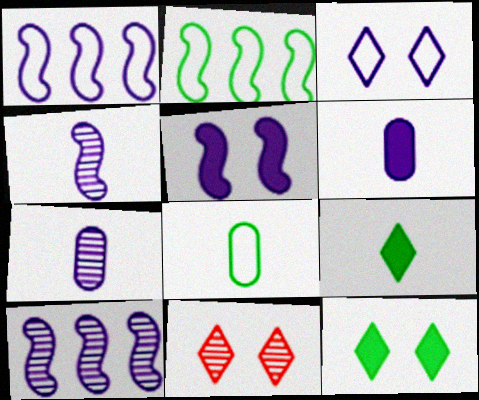[[1, 4, 5], 
[2, 6, 11], 
[3, 6, 10], 
[3, 11, 12]]